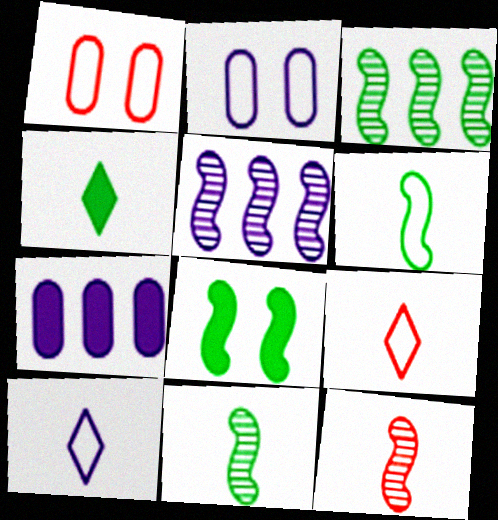[[1, 4, 5], 
[3, 6, 8]]